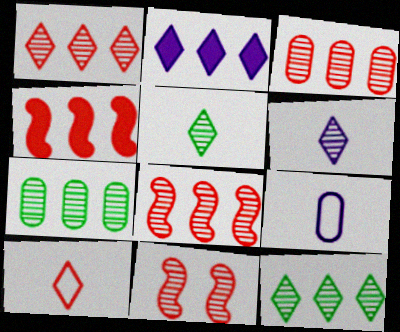[[1, 3, 8], 
[6, 7, 11]]